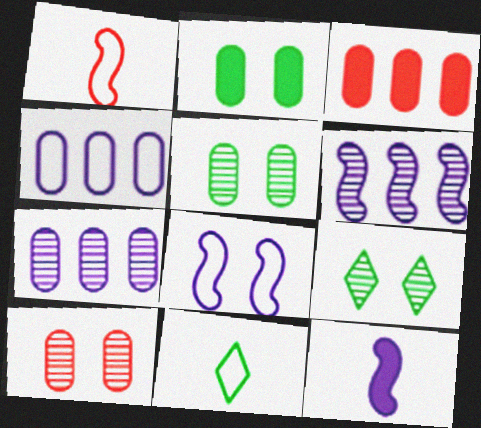[[6, 8, 12]]